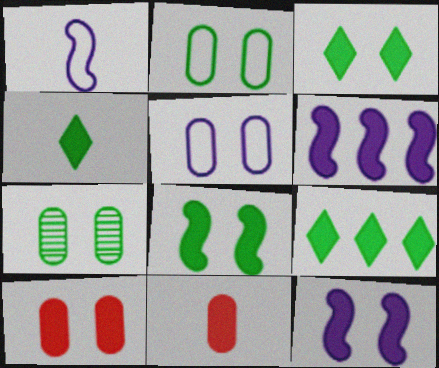[[3, 4, 9], 
[3, 6, 11], 
[3, 10, 12], 
[4, 6, 10], 
[5, 7, 10], 
[9, 11, 12]]